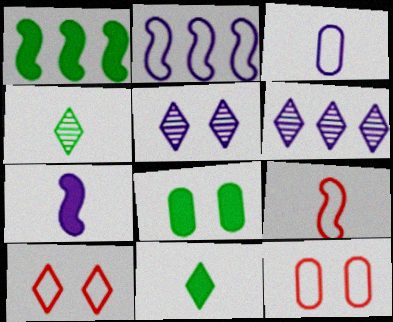[[1, 8, 11], 
[6, 8, 9], 
[6, 10, 11]]